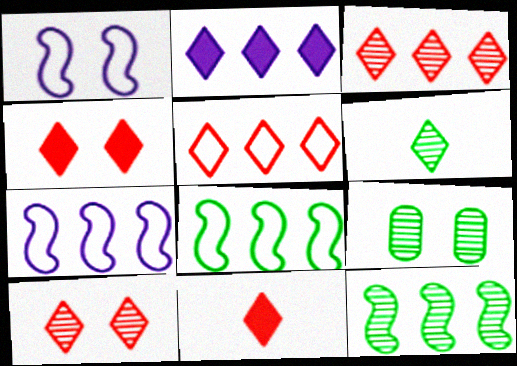[[1, 4, 9], 
[5, 10, 11], 
[6, 9, 12], 
[7, 9, 11]]